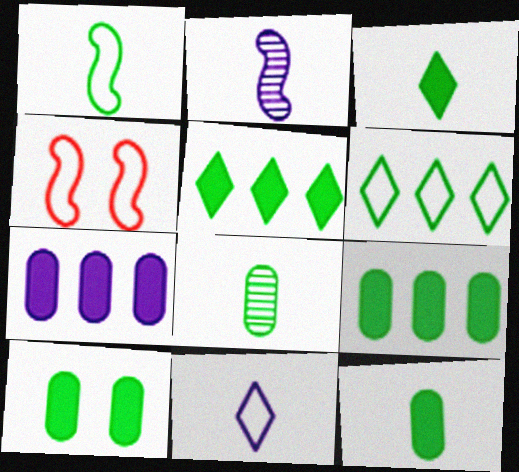[[1, 3, 8], 
[9, 10, 12]]